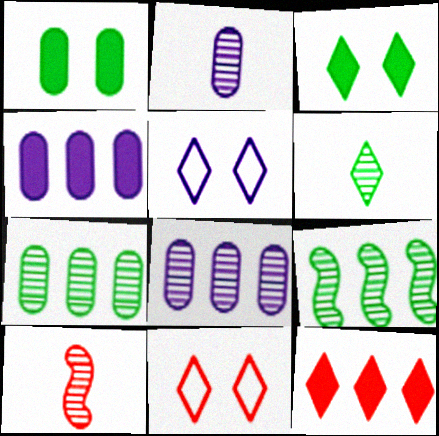[[2, 6, 10], 
[5, 6, 12]]